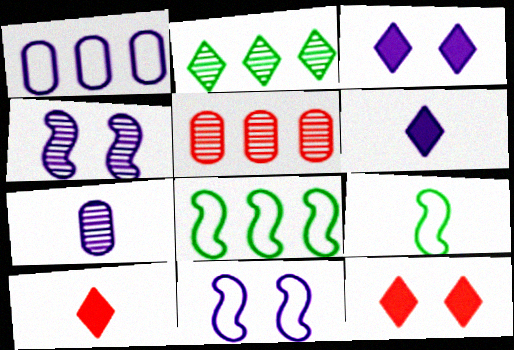[[1, 4, 6], 
[3, 5, 9], 
[7, 8, 12], 
[7, 9, 10]]